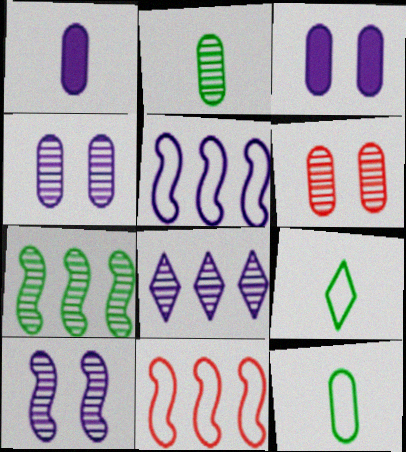[]